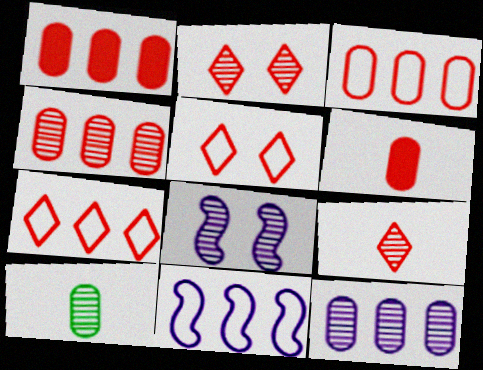[[1, 3, 4]]